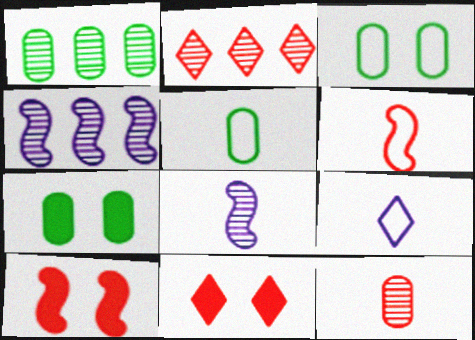[[1, 2, 4], 
[1, 5, 7], 
[1, 9, 10], 
[4, 5, 11], 
[5, 6, 9]]